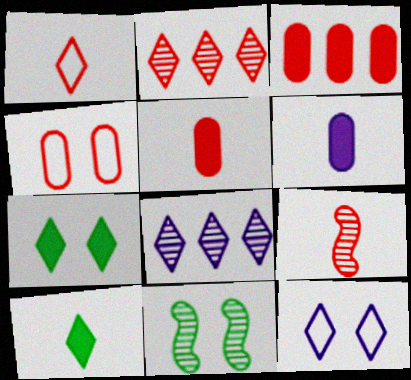[[1, 5, 9], 
[1, 7, 8], 
[2, 10, 12]]